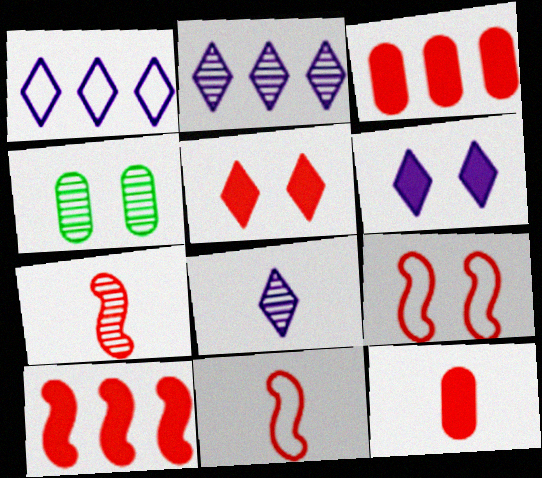[[1, 6, 8], 
[2, 4, 7], 
[4, 6, 9], 
[5, 10, 12], 
[7, 9, 10]]